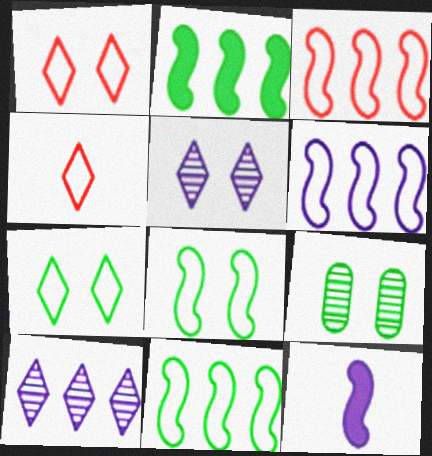[[3, 6, 11]]